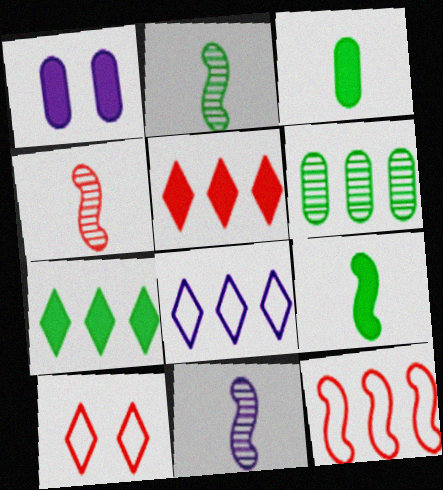[[1, 5, 9], 
[1, 8, 11], 
[2, 4, 11]]